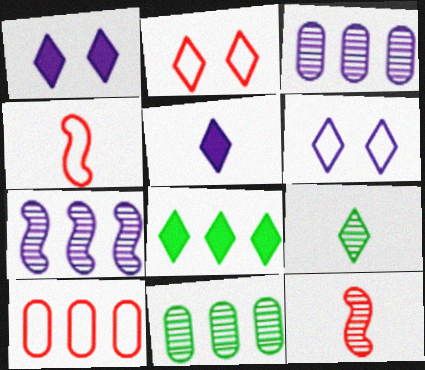[[1, 4, 11], 
[2, 4, 10], 
[7, 8, 10]]